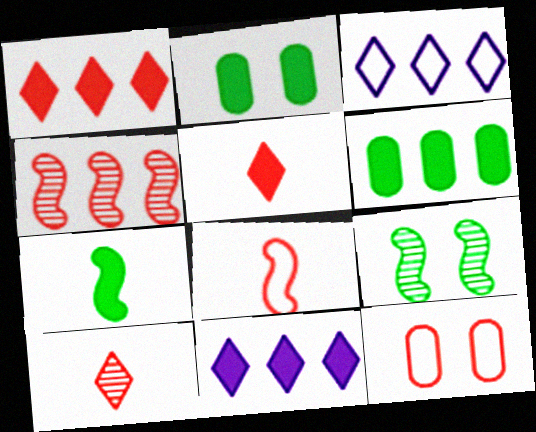[[3, 4, 6], 
[4, 5, 12]]